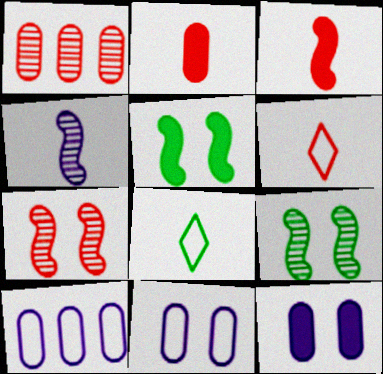[[2, 4, 8]]